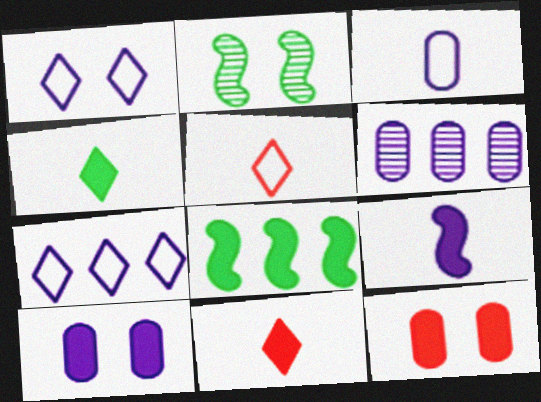[[1, 2, 12], 
[1, 6, 9], 
[3, 6, 10], 
[8, 10, 11]]